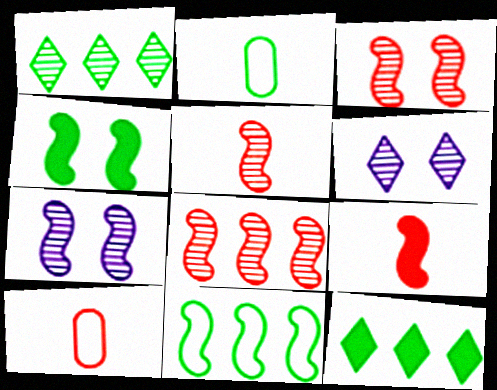[[1, 2, 4], 
[3, 5, 8], 
[7, 9, 11], 
[7, 10, 12]]